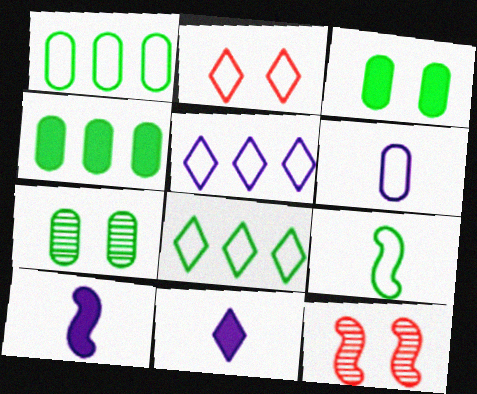[[1, 11, 12]]